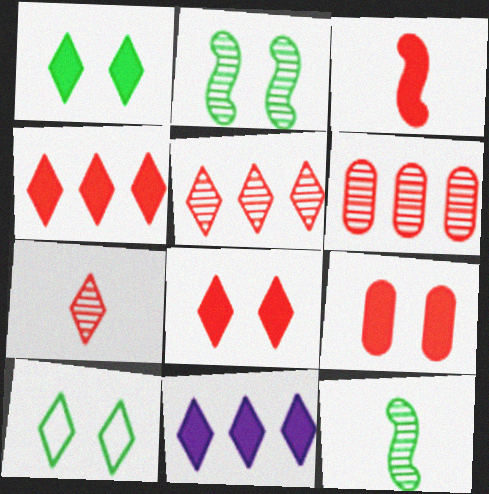[[3, 4, 9], 
[7, 10, 11]]